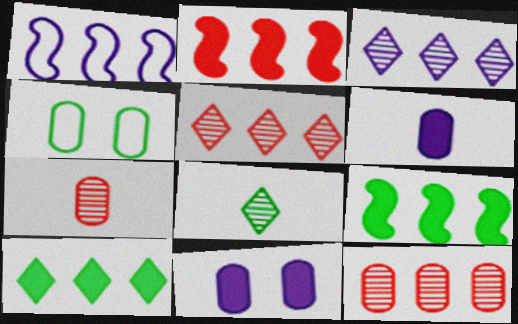[[1, 10, 12], 
[4, 6, 12], 
[4, 8, 9]]